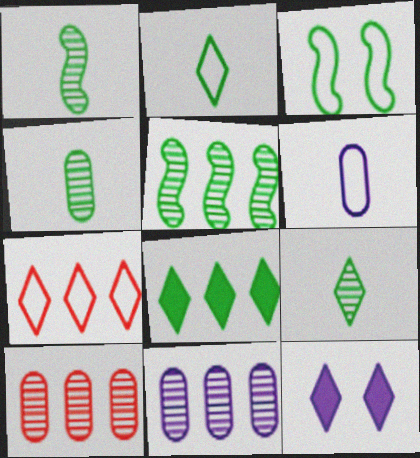[[1, 4, 9], 
[3, 4, 8], 
[3, 6, 7], 
[7, 9, 12]]